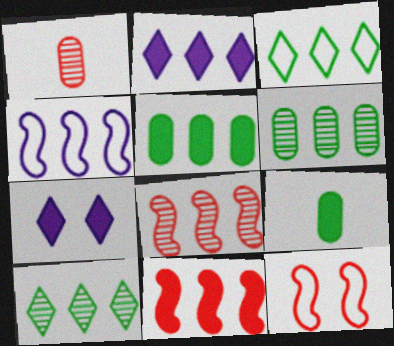[[2, 5, 11], 
[7, 9, 11]]